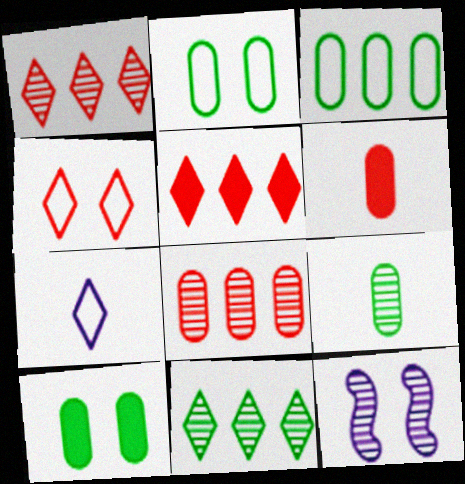[[1, 9, 12], 
[3, 9, 10], 
[4, 10, 12]]